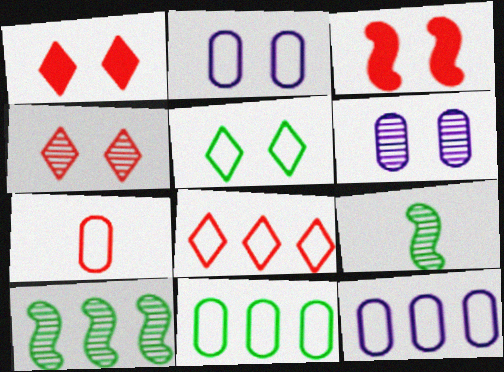[[1, 9, 12], 
[2, 7, 11], 
[3, 5, 6]]